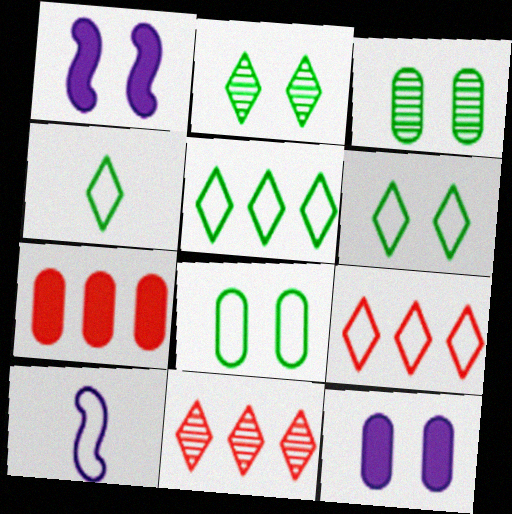[[2, 7, 10], 
[4, 5, 6], 
[8, 9, 10]]